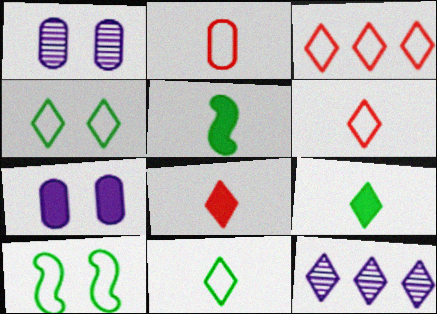[[1, 3, 5], 
[4, 8, 12]]